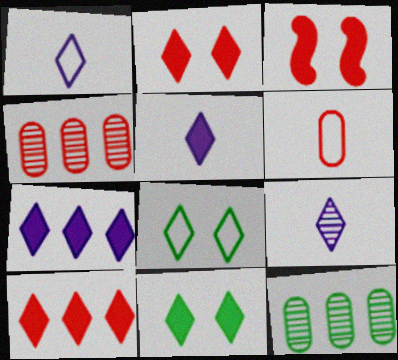[[1, 3, 12], 
[1, 5, 9], 
[5, 10, 11], 
[8, 9, 10]]